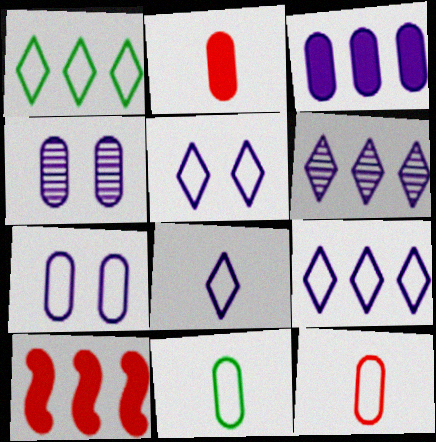[[5, 8, 9]]